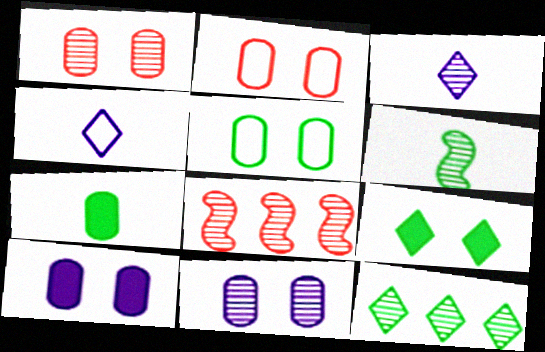[[1, 5, 10]]